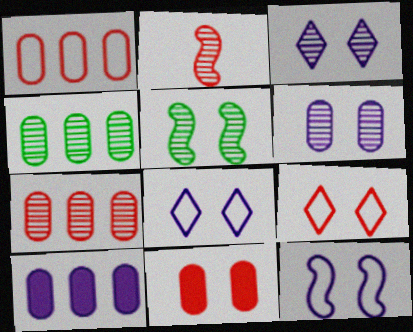[[1, 4, 10], 
[2, 3, 4], 
[5, 8, 11]]